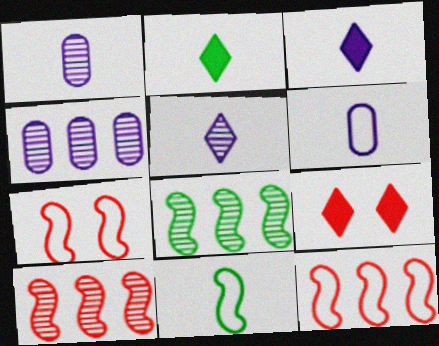[[2, 4, 7], 
[4, 9, 11], 
[6, 8, 9]]